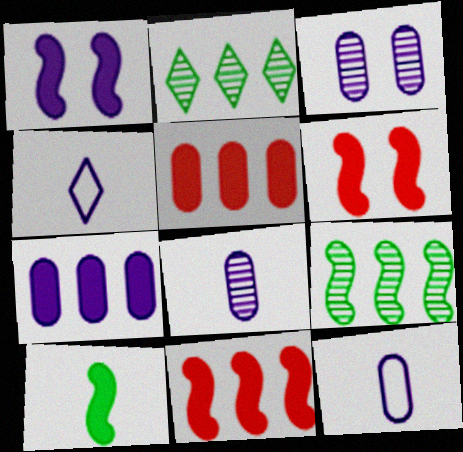[[1, 10, 11], 
[2, 6, 12], 
[3, 7, 12]]